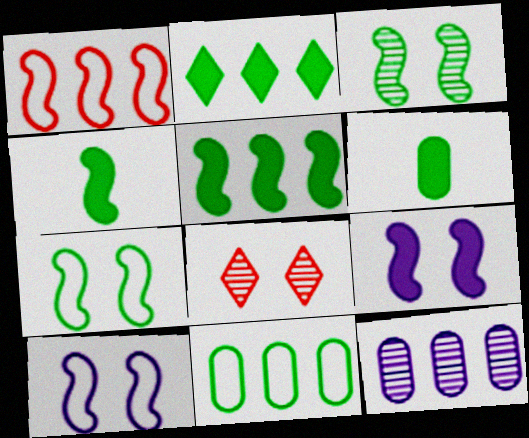[[1, 2, 12]]